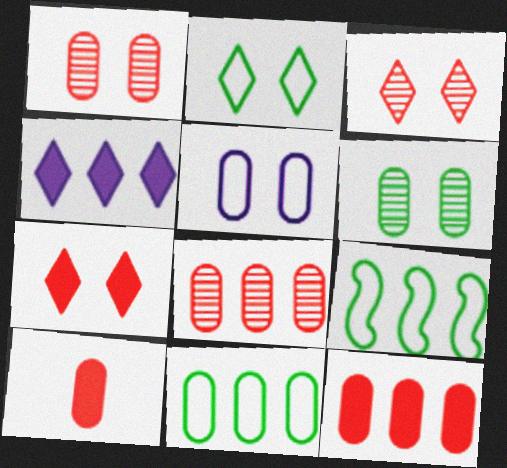[[4, 8, 9]]